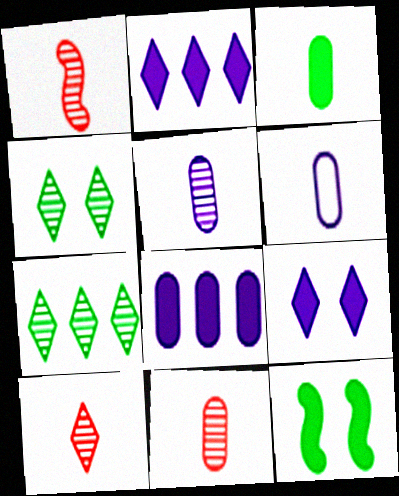[[1, 10, 11], 
[3, 6, 11]]